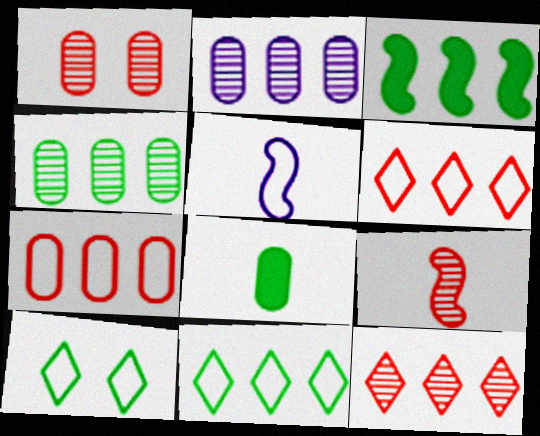[[1, 9, 12], 
[2, 3, 6], 
[3, 4, 11], 
[5, 7, 10]]